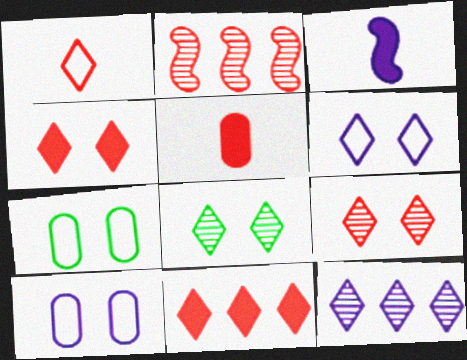[[1, 9, 11], 
[3, 10, 12], 
[4, 6, 8]]